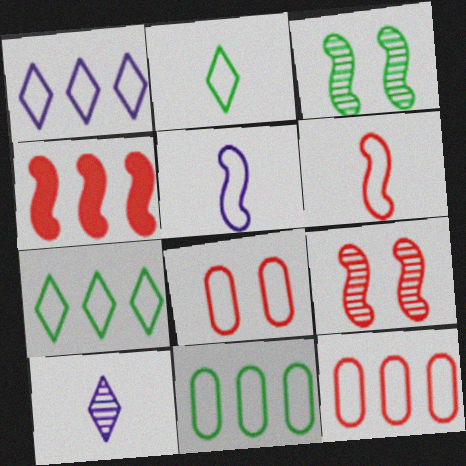[[3, 4, 5], 
[4, 6, 9], 
[5, 7, 8]]